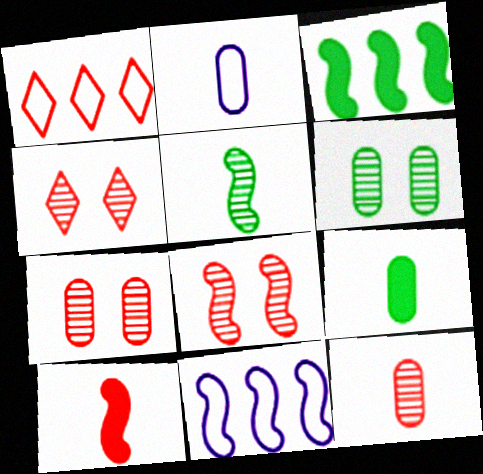[[1, 7, 10], 
[2, 3, 4], 
[2, 9, 12], 
[4, 7, 8], 
[4, 9, 11]]